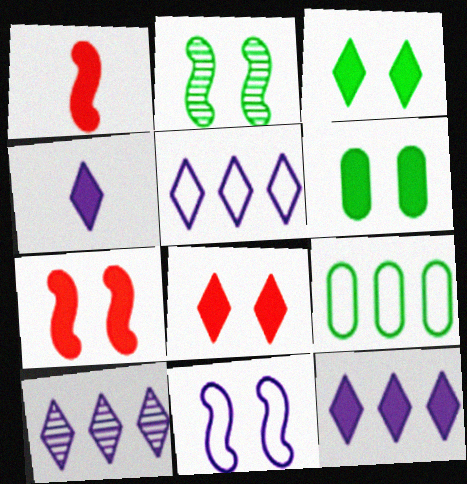[[1, 6, 12], 
[2, 7, 11], 
[5, 10, 12]]